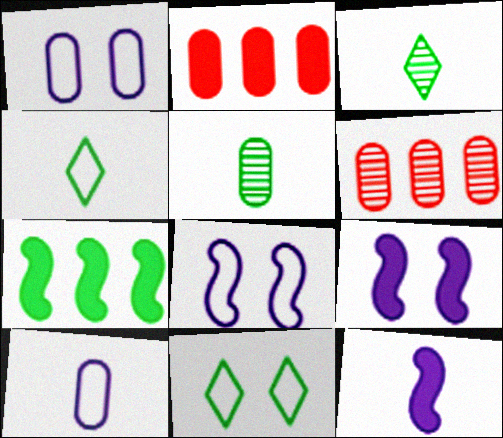[[1, 2, 5], 
[2, 3, 8], 
[4, 6, 9], 
[5, 7, 11], 
[6, 11, 12]]